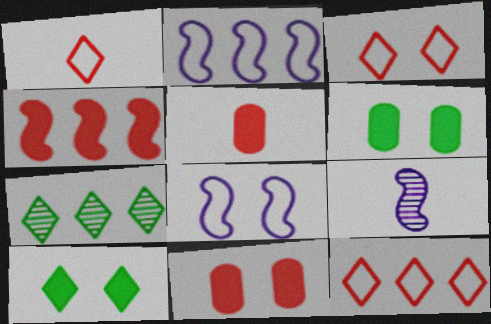[[1, 3, 12], 
[5, 7, 8], 
[6, 9, 12]]